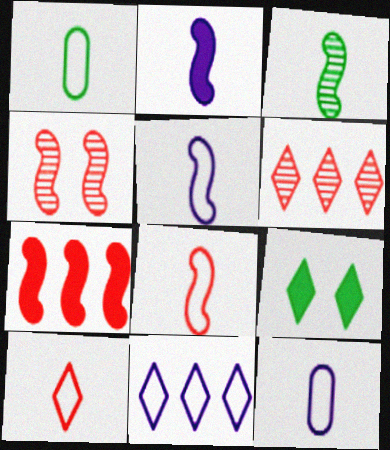[[1, 5, 10], 
[2, 3, 8], 
[4, 7, 8]]